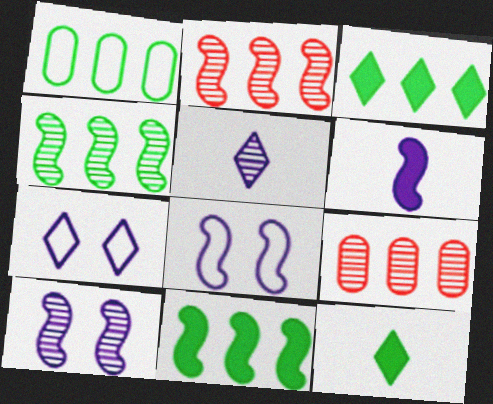[[1, 3, 4], 
[8, 9, 12]]